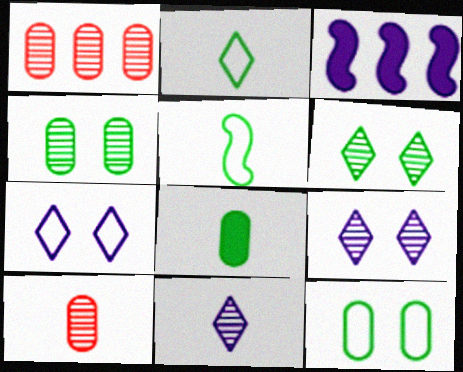[]